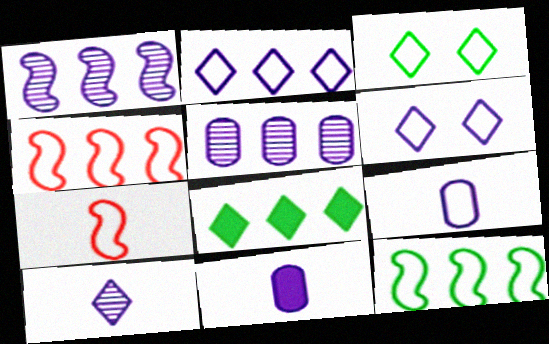[[1, 6, 11], 
[3, 4, 9], 
[4, 5, 8]]